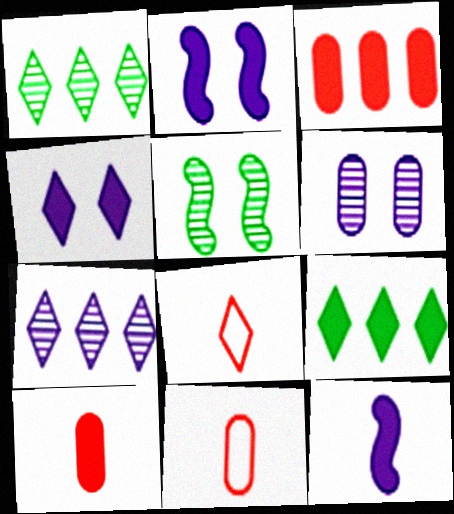[[1, 2, 11], 
[1, 4, 8], 
[2, 9, 10]]